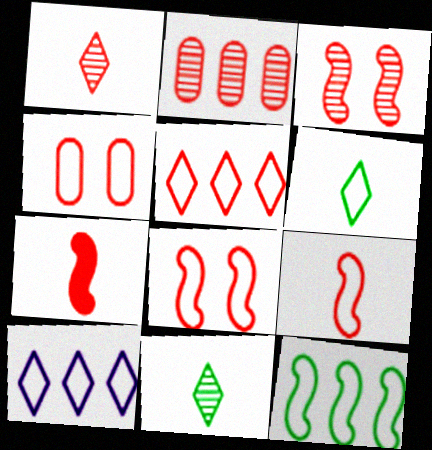[[1, 2, 3], 
[4, 5, 9]]